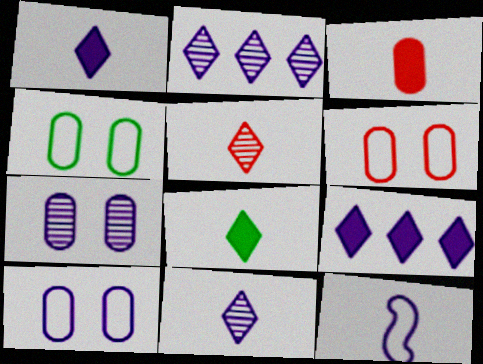[[4, 6, 10], 
[7, 9, 12]]